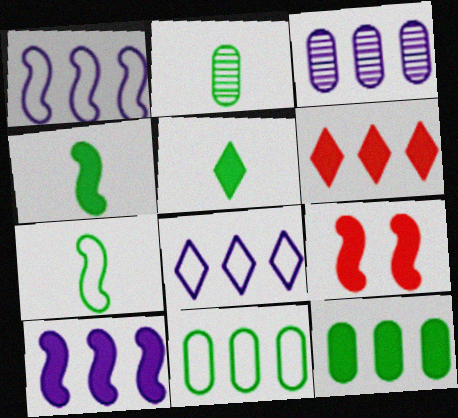[[2, 5, 7], 
[2, 8, 9], 
[3, 8, 10], 
[4, 9, 10], 
[6, 10, 12]]